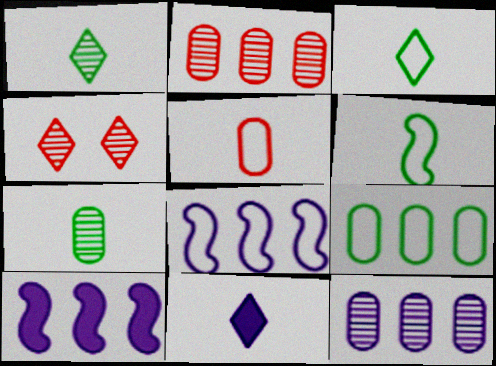[]